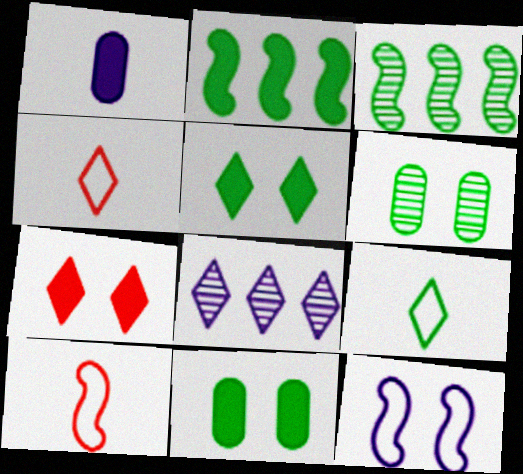[[1, 2, 7], 
[1, 8, 12], 
[2, 6, 9], 
[3, 9, 11], 
[4, 5, 8], 
[6, 7, 12], 
[7, 8, 9], 
[8, 10, 11]]